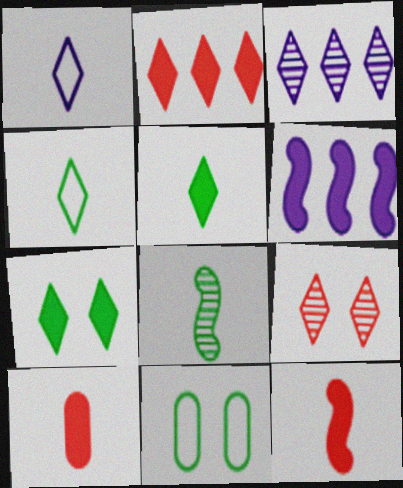[[1, 8, 10], 
[3, 11, 12], 
[6, 7, 10]]